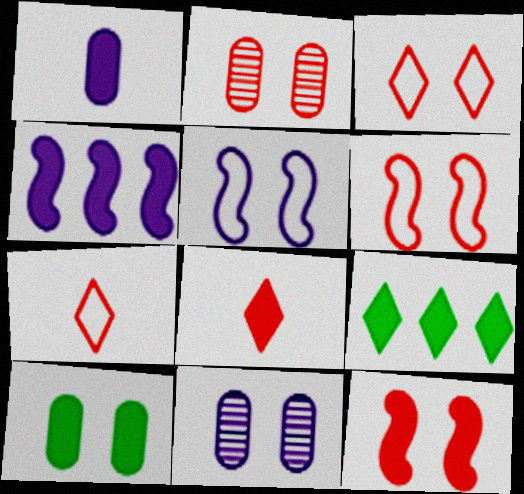[[1, 9, 12], 
[2, 3, 12], 
[4, 8, 10]]